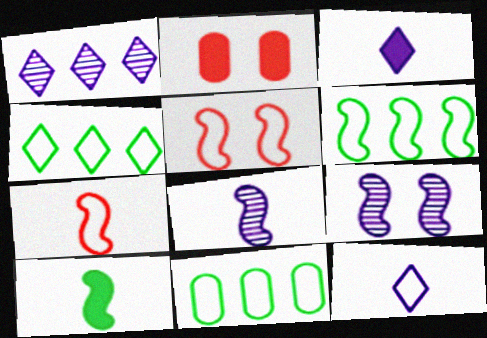[[2, 4, 8], 
[4, 6, 11], 
[5, 11, 12], 
[7, 8, 10]]